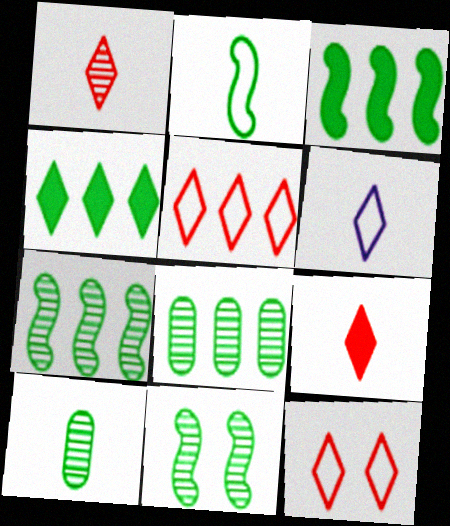[[2, 3, 11]]